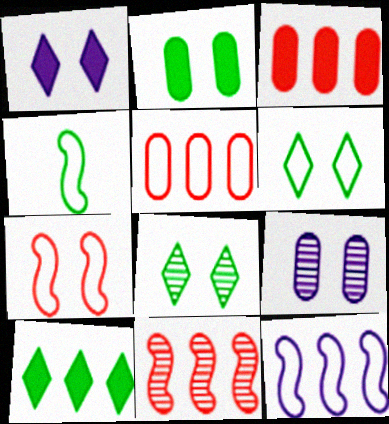[[4, 7, 12]]